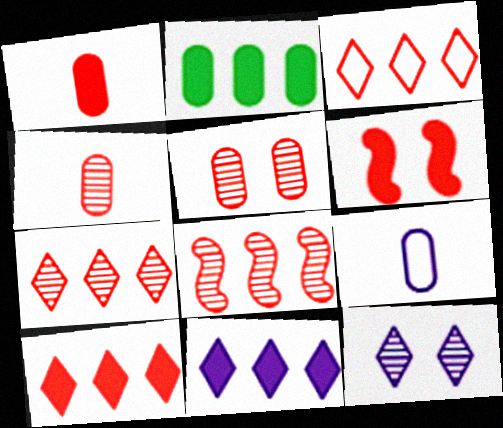[[1, 6, 10], 
[2, 5, 9], 
[3, 4, 6], 
[3, 7, 10]]